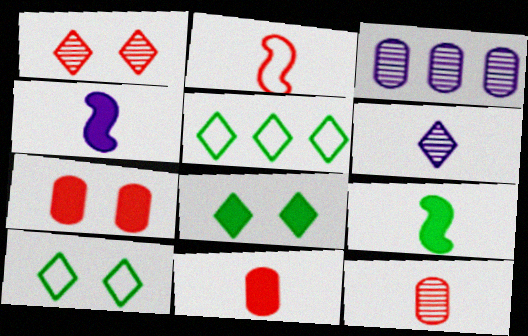[[2, 3, 8]]